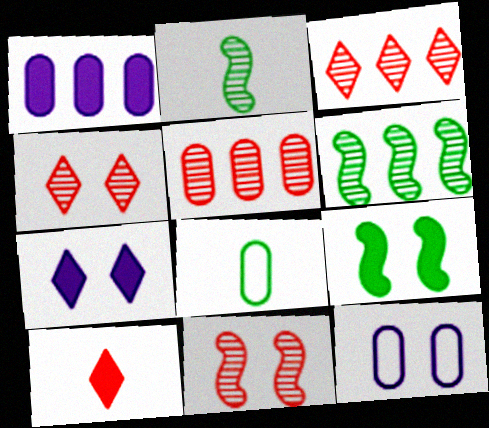[[1, 9, 10], 
[4, 9, 12], 
[6, 10, 12]]